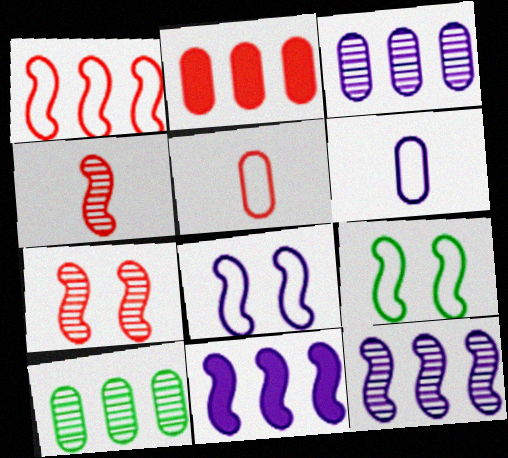[[4, 9, 11]]